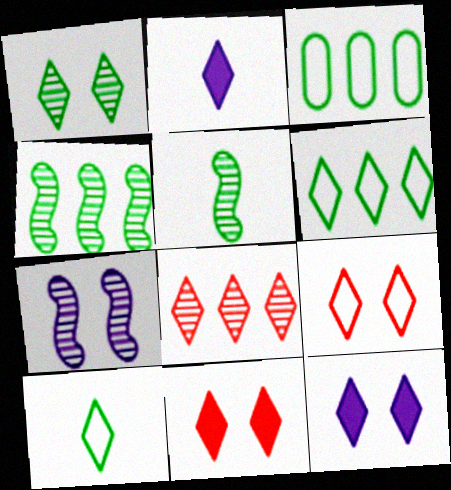[[1, 9, 12], 
[8, 10, 12]]